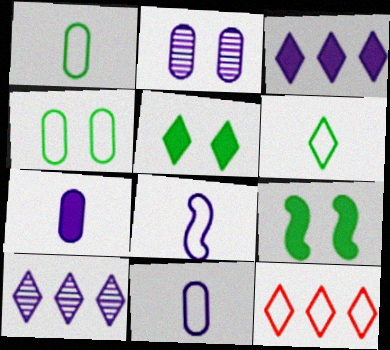[[2, 3, 8], 
[4, 8, 12]]